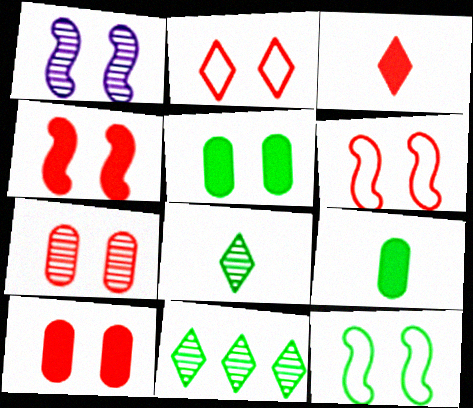[[1, 2, 5], 
[1, 4, 12], 
[2, 4, 7], 
[9, 11, 12]]